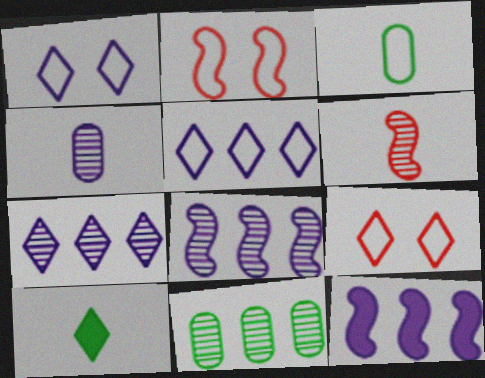[[1, 4, 12], 
[2, 3, 5], 
[7, 9, 10]]